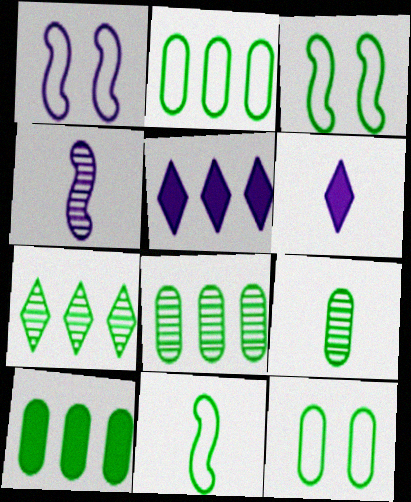[[2, 8, 10], 
[9, 10, 12]]